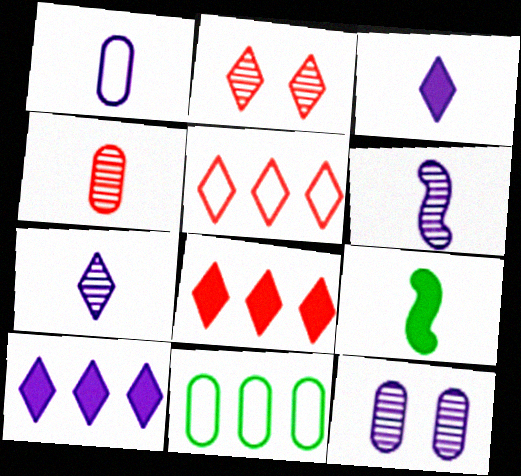[[1, 3, 6], 
[5, 9, 12]]